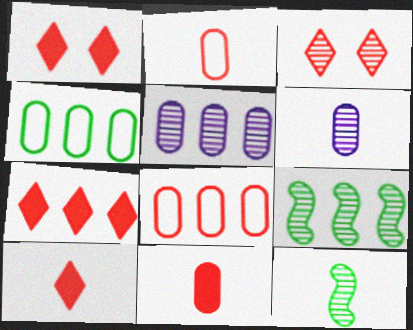[[1, 7, 10], 
[3, 5, 12], 
[3, 6, 9]]